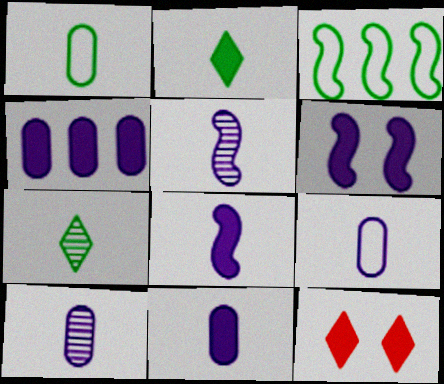[[3, 10, 12], 
[9, 10, 11]]